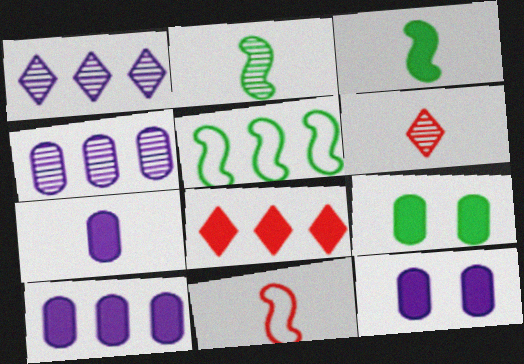[[1, 9, 11], 
[3, 8, 12], 
[4, 5, 8], 
[5, 6, 12], 
[7, 10, 12]]